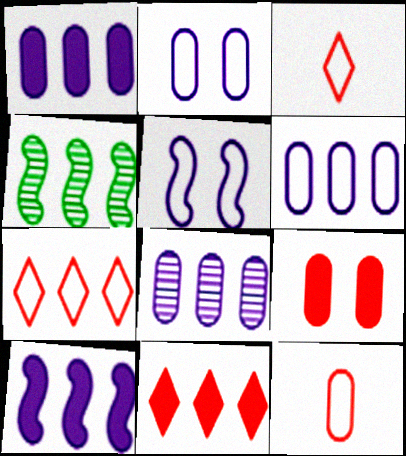[[1, 4, 7], 
[1, 6, 8], 
[4, 6, 11]]